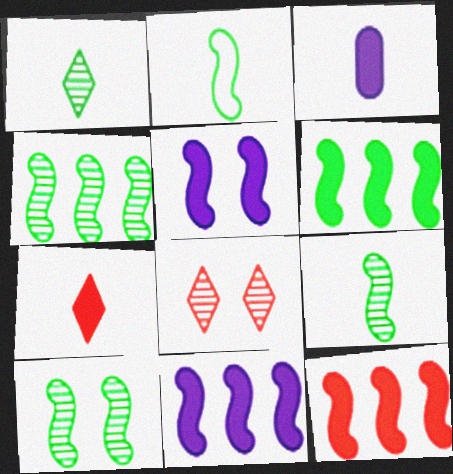[[2, 6, 10], 
[4, 9, 10], 
[6, 11, 12]]